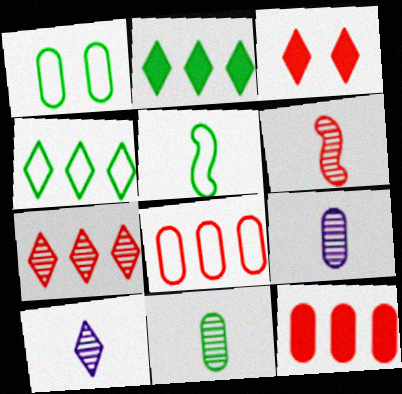[[1, 4, 5], 
[1, 9, 12], 
[3, 4, 10], 
[3, 6, 8], 
[6, 10, 11]]